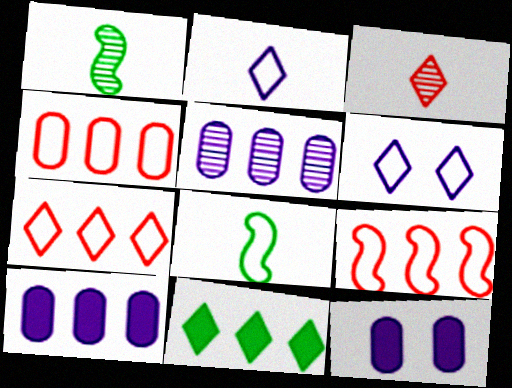[[1, 7, 12], 
[3, 6, 11], 
[4, 6, 8], 
[4, 7, 9], 
[5, 9, 11]]